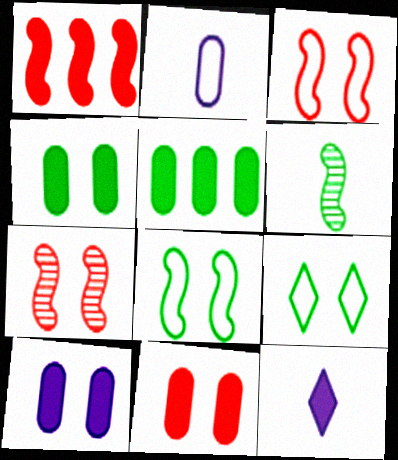[[1, 4, 12], 
[4, 10, 11], 
[5, 6, 9], 
[7, 9, 10]]